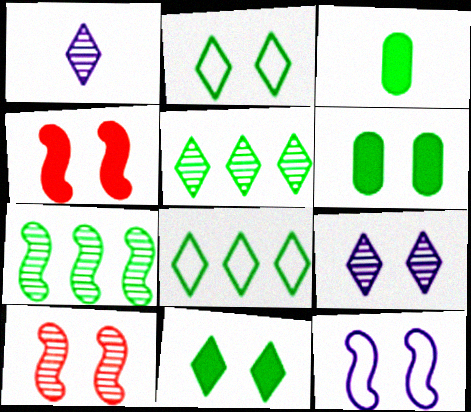[[2, 3, 7]]